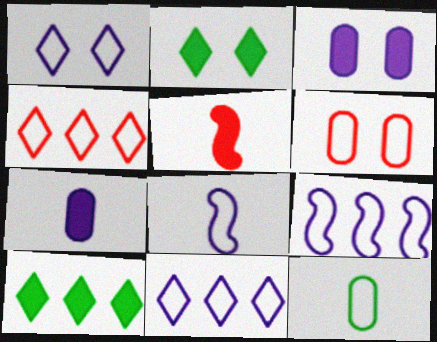[[3, 5, 10]]